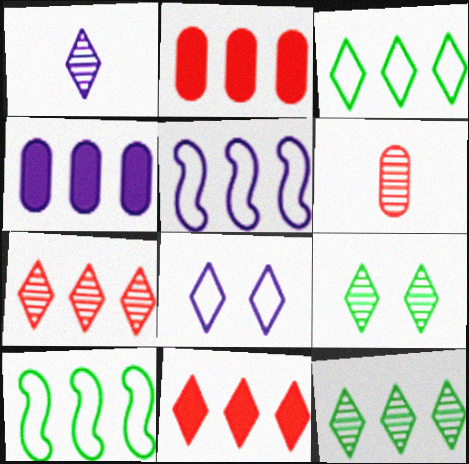[[1, 7, 9], 
[2, 5, 12], 
[4, 7, 10]]